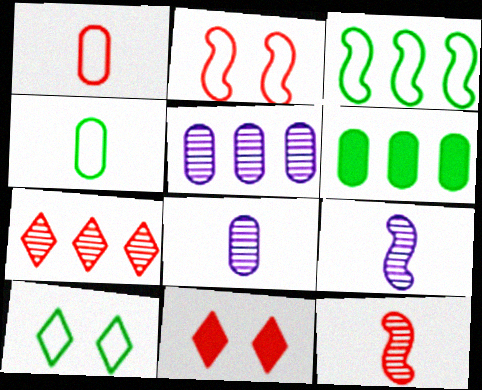[[3, 4, 10], 
[3, 8, 11]]